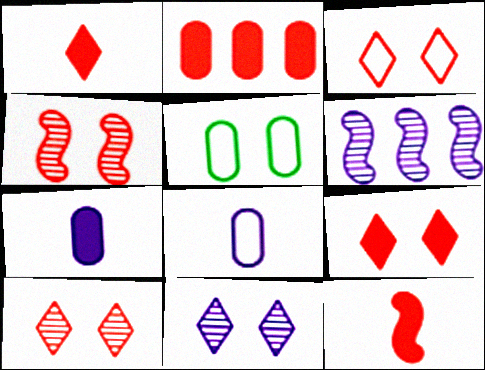[[1, 5, 6], 
[2, 9, 12], 
[3, 9, 10]]